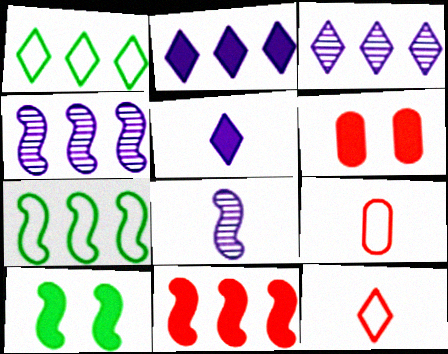[[1, 6, 8], 
[3, 9, 10], 
[4, 7, 11]]